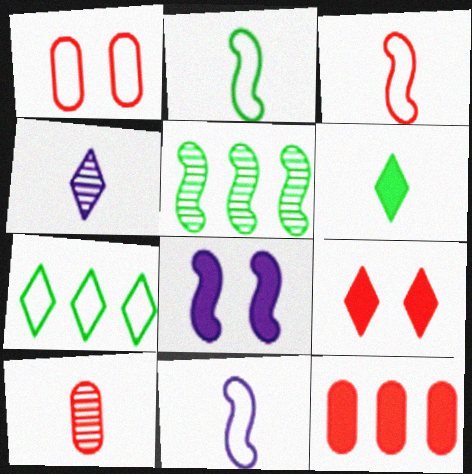[[1, 7, 11], 
[1, 10, 12], 
[2, 3, 11], 
[3, 5, 8], 
[4, 7, 9], 
[6, 8, 12], 
[6, 10, 11], 
[7, 8, 10]]